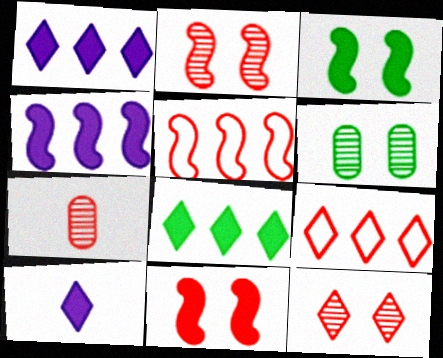[[5, 6, 10], 
[7, 9, 11]]